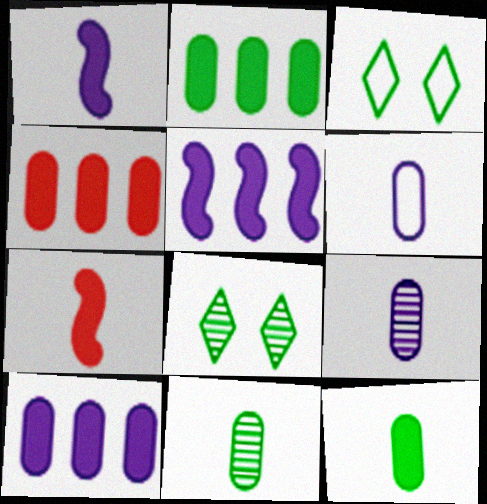[[2, 4, 10]]